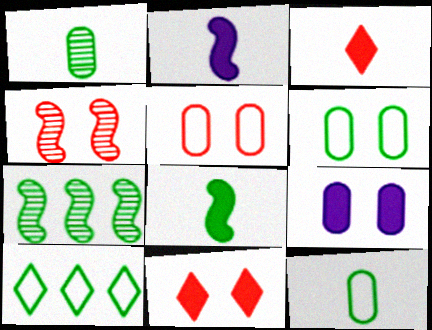[[4, 5, 11]]